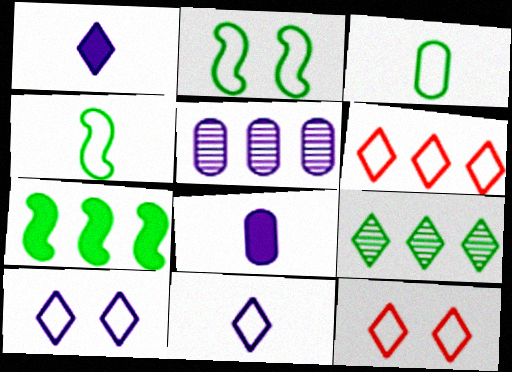[[1, 9, 12], 
[5, 6, 7]]